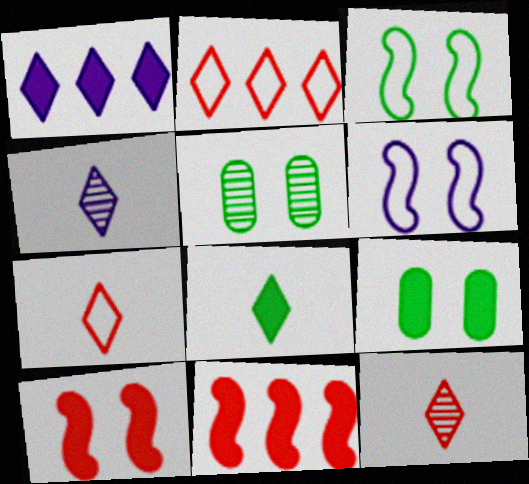[[4, 7, 8]]